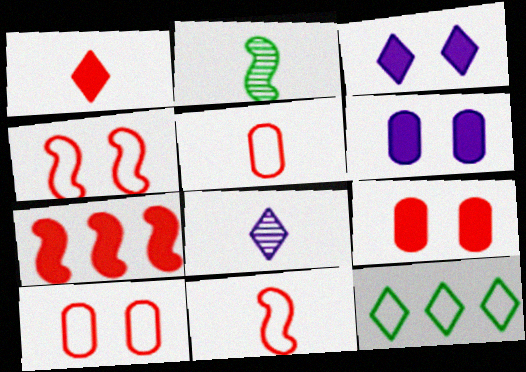[[1, 7, 9]]